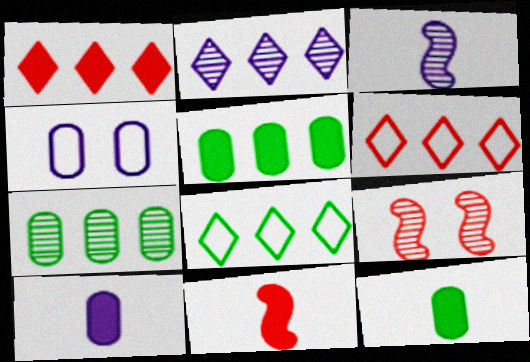[[1, 2, 8], 
[8, 9, 10]]